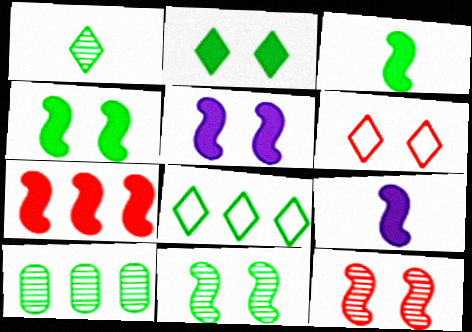[[1, 2, 8], 
[1, 10, 11], 
[3, 5, 7], 
[4, 7, 9], 
[6, 9, 10]]